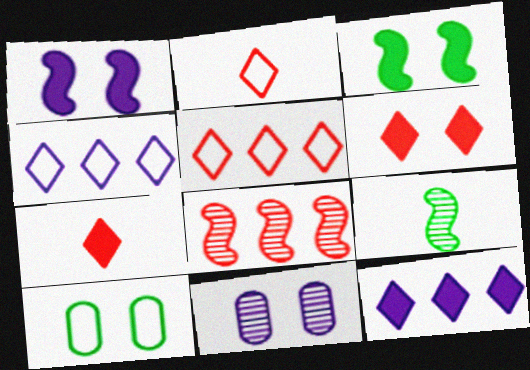[]